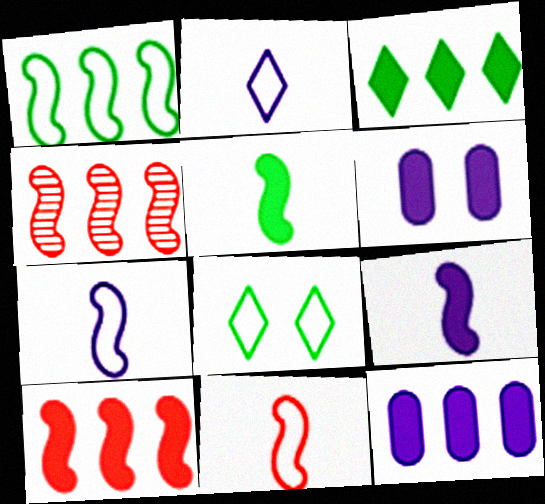[[3, 10, 12]]